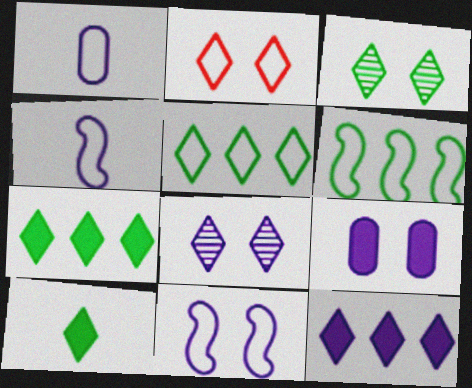[[1, 2, 6], 
[3, 5, 10], 
[8, 9, 11]]